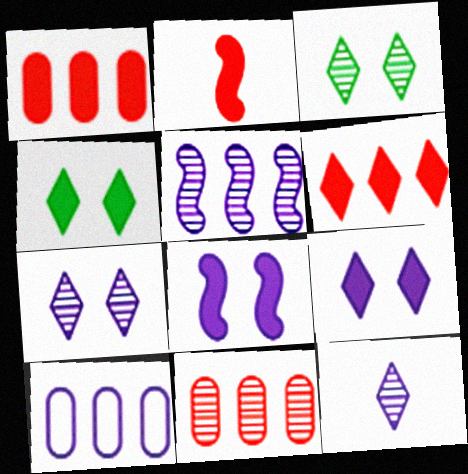[[2, 3, 10], 
[8, 10, 12]]